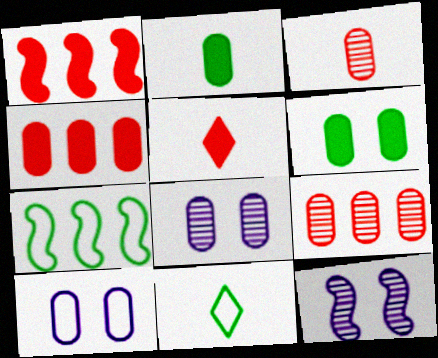[[1, 8, 11], 
[2, 9, 10], 
[4, 11, 12], 
[5, 7, 8]]